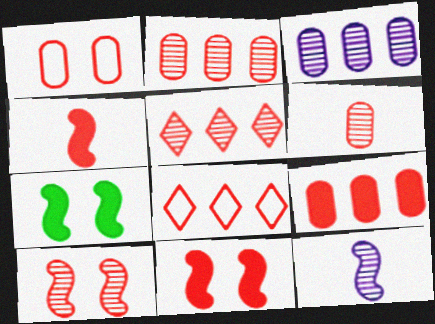[[1, 4, 5], 
[1, 6, 9], 
[5, 6, 10], 
[6, 8, 11]]